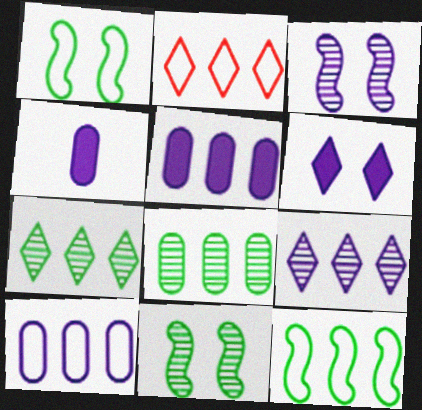[[2, 4, 11], 
[2, 10, 12]]